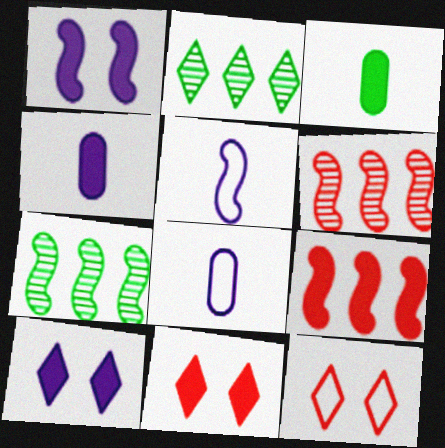[[3, 9, 10], 
[4, 7, 12], 
[7, 8, 11]]